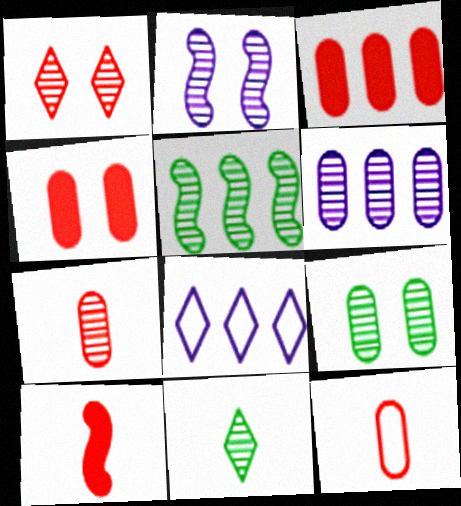[[1, 2, 9], 
[3, 5, 8], 
[5, 9, 11], 
[6, 7, 9], 
[8, 9, 10]]